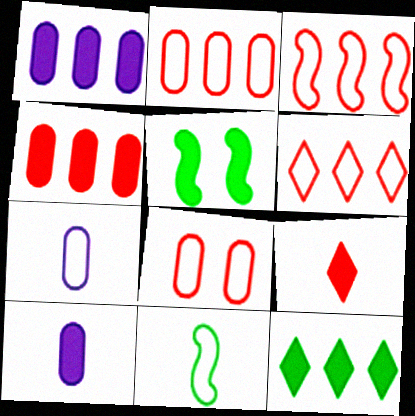[[1, 5, 9], 
[2, 3, 6]]